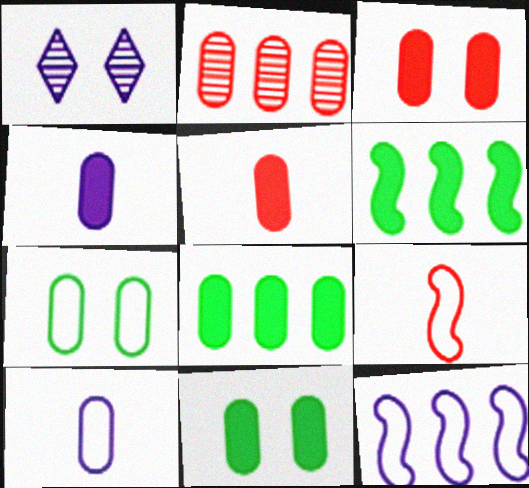[[1, 4, 12], 
[1, 8, 9], 
[2, 4, 7], 
[2, 10, 11], 
[3, 4, 8]]